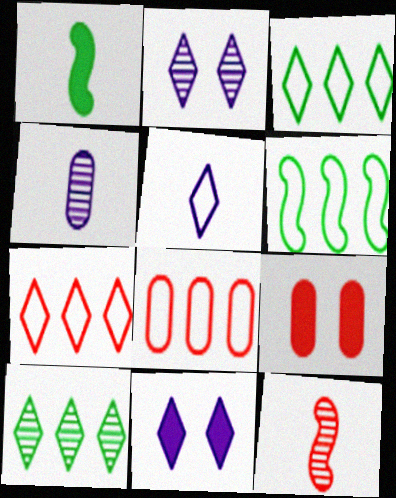[[1, 2, 8], 
[7, 9, 12]]